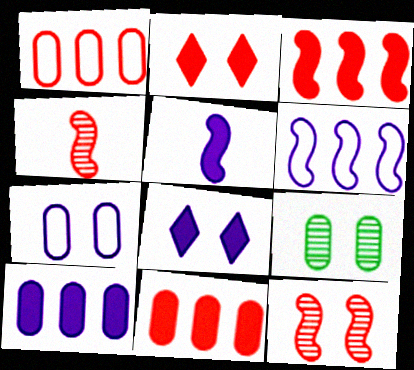[[1, 2, 4], 
[5, 8, 10]]